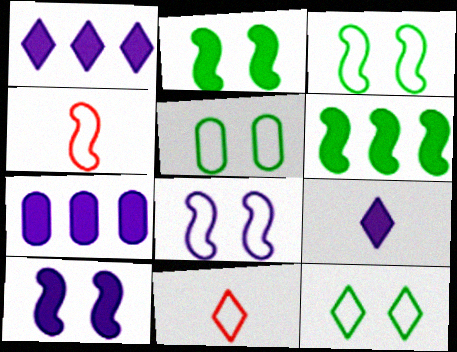[[3, 5, 12], 
[7, 9, 10]]